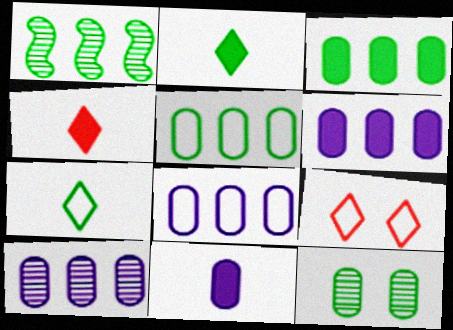[[1, 9, 11], 
[6, 8, 10]]